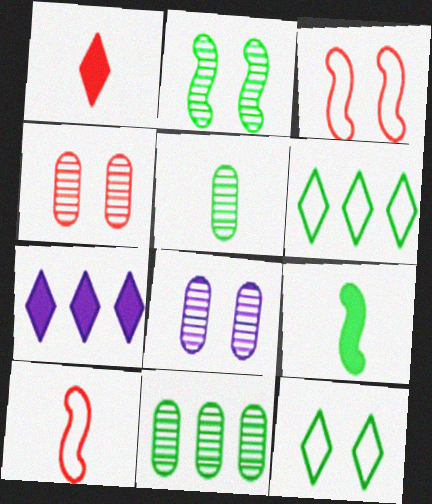[[3, 5, 7], 
[9, 11, 12]]